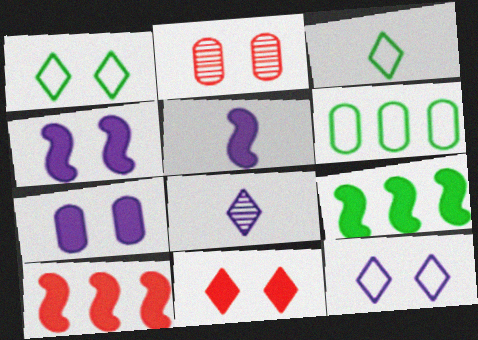[[1, 2, 4]]